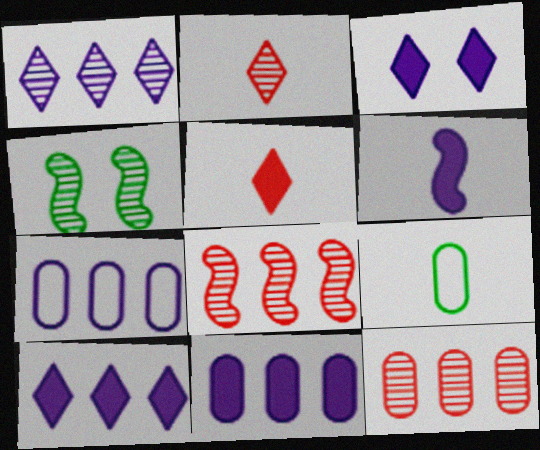[[2, 6, 9], 
[3, 6, 11], 
[3, 8, 9], 
[4, 5, 7]]